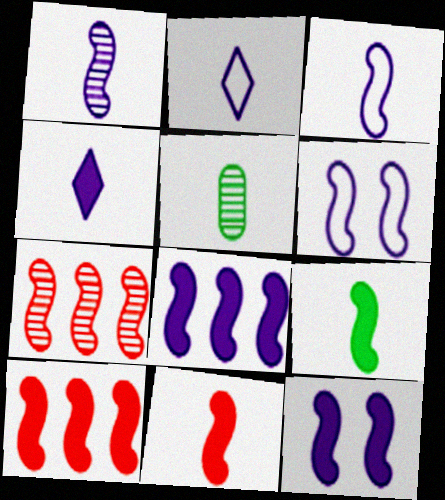[[1, 6, 8], 
[2, 5, 11], 
[6, 7, 9], 
[9, 10, 12]]